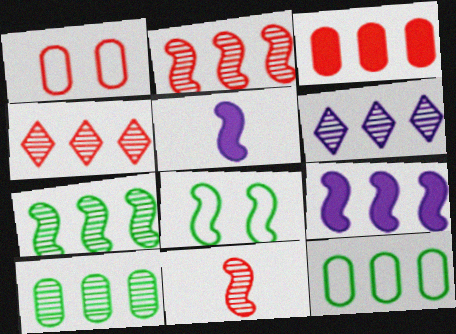[[2, 5, 8], 
[2, 6, 10], 
[4, 9, 12], 
[8, 9, 11]]